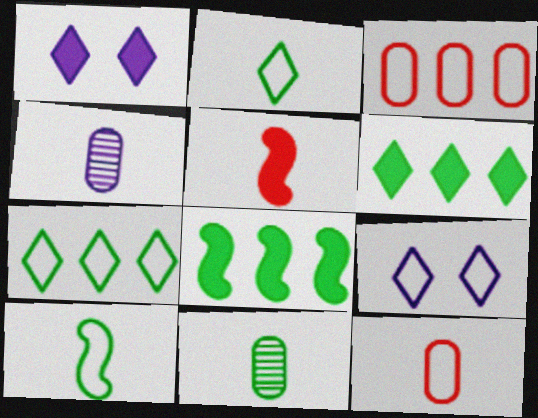[[2, 4, 5], 
[3, 9, 10]]